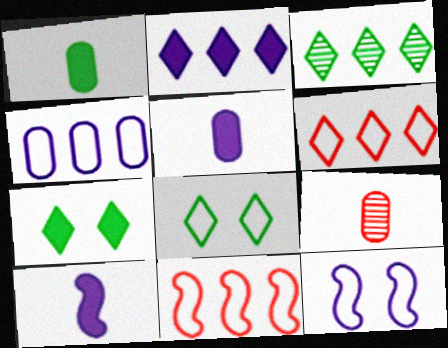[[2, 3, 6]]